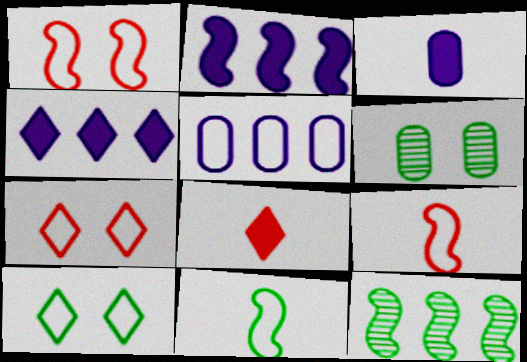[[3, 7, 12], 
[4, 6, 9], 
[5, 7, 11], 
[5, 9, 10]]